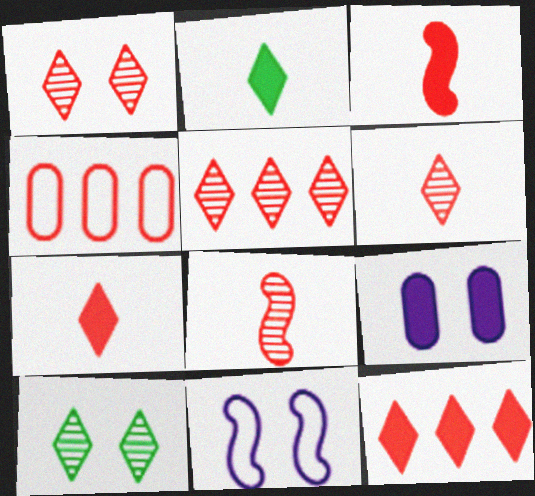[[1, 3, 4], 
[1, 5, 6]]